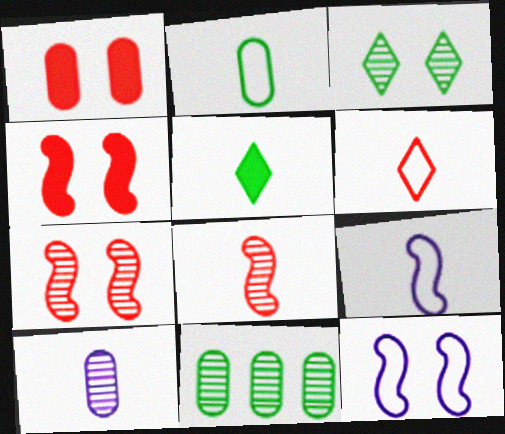[[1, 3, 12], 
[2, 6, 9]]